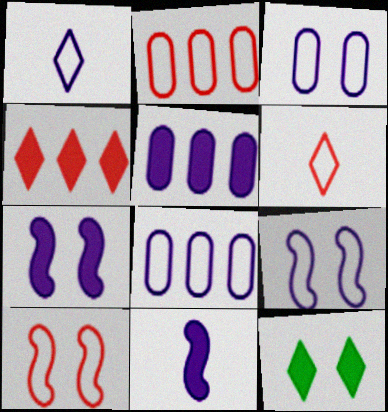[[1, 8, 9], 
[2, 6, 10]]